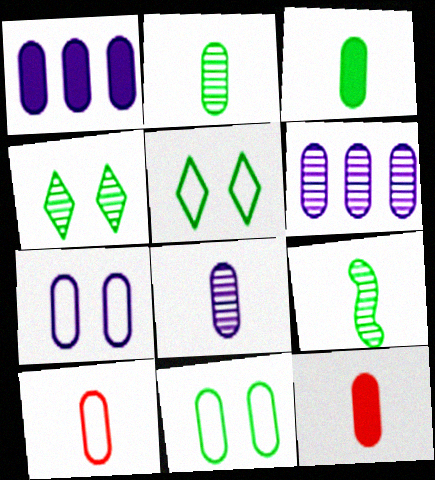[[1, 7, 8], 
[3, 8, 10], 
[6, 11, 12]]